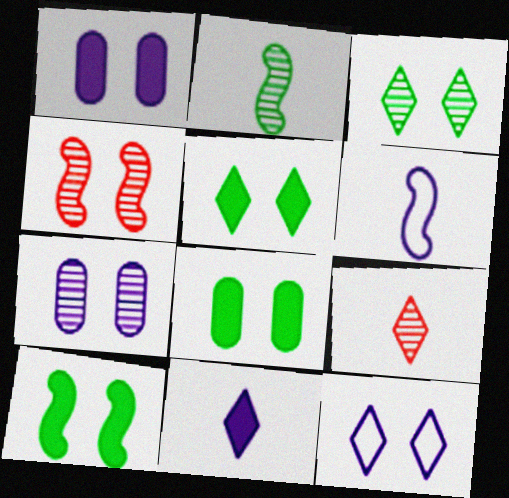[[3, 4, 7], 
[4, 8, 12], 
[5, 8, 10]]